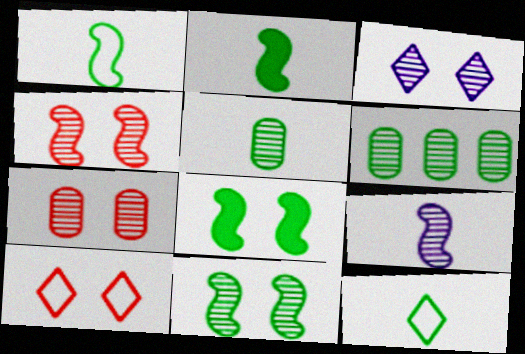[[2, 5, 12], 
[3, 7, 11], 
[6, 8, 12]]